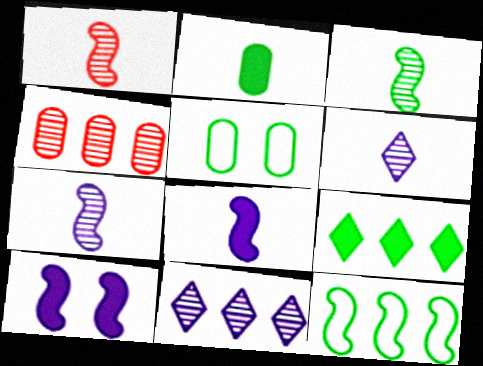[[1, 3, 7], 
[1, 10, 12], 
[3, 5, 9]]